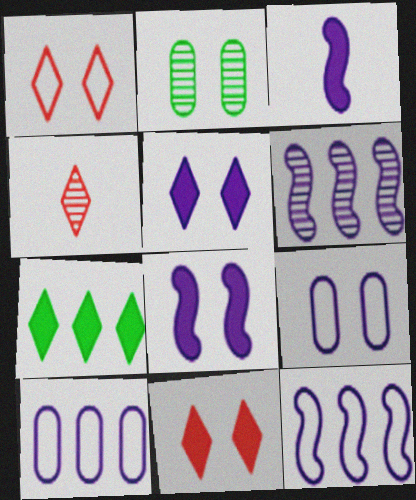[[1, 2, 8], 
[2, 4, 6]]